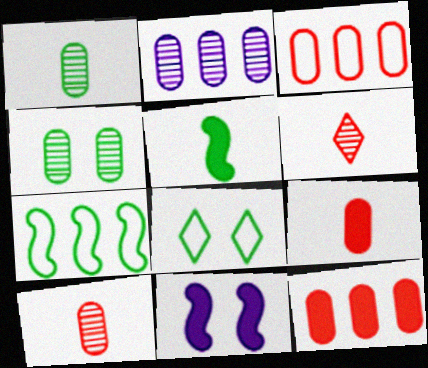[[2, 4, 10]]